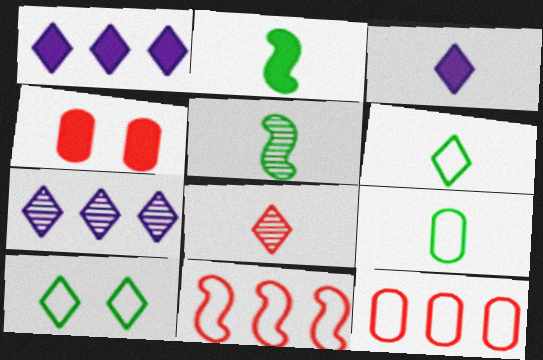[[1, 2, 4], 
[1, 8, 10], 
[3, 6, 8], 
[4, 8, 11]]